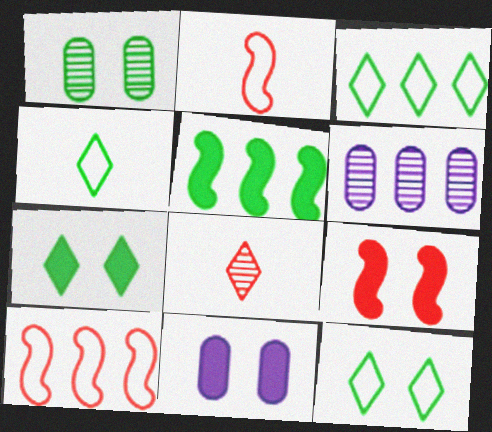[[1, 4, 5], 
[2, 6, 7], 
[3, 4, 12], 
[4, 6, 9], 
[7, 9, 11]]